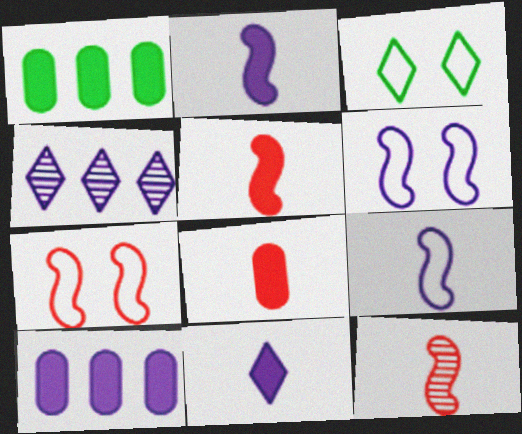[[3, 10, 12]]